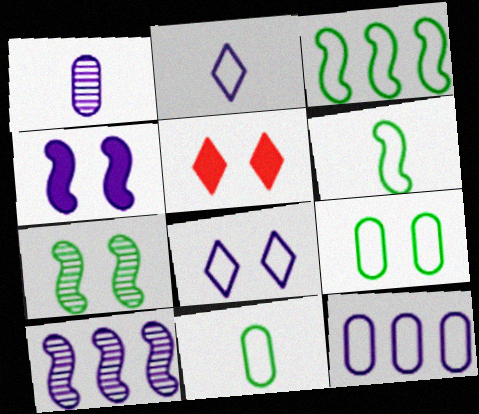[[1, 3, 5], 
[5, 10, 11]]